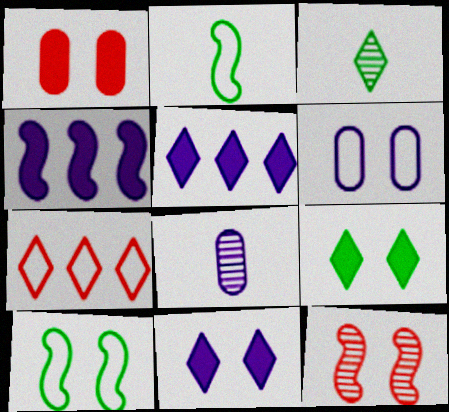[[2, 4, 12], 
[2, 6, 7], 
[3, 7, 11], 
[6, 9, 12]]